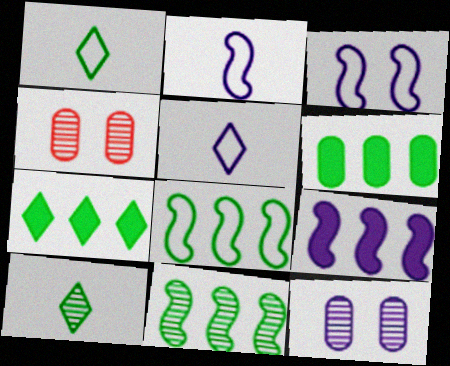[[1, 4, 9], 
[2, 4, 7], 
[5, 9, 12]]